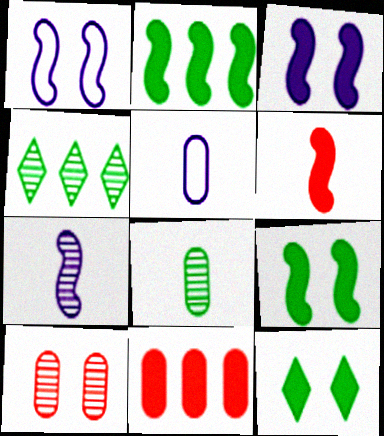[[1, 10, 12], 
[2, 3, 6], 
[4, 7, 10]]